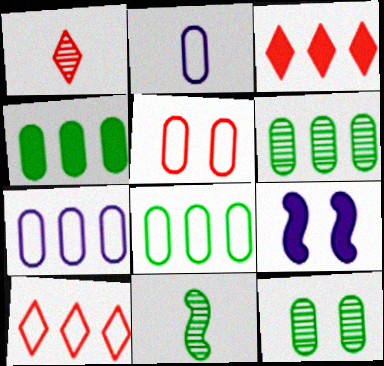[[1, 8, 9], 
[2, 5, 8], 
[4, 6, 8]]